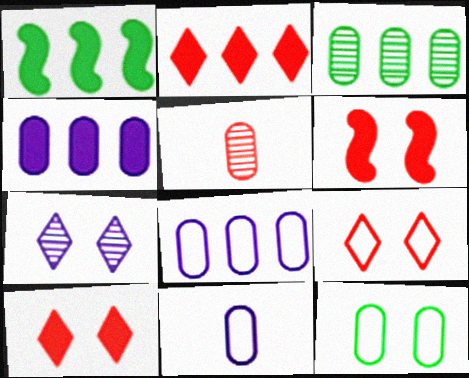[[1, 2, 4], 
[4, 5, 12], 
[6, 7, 12]]